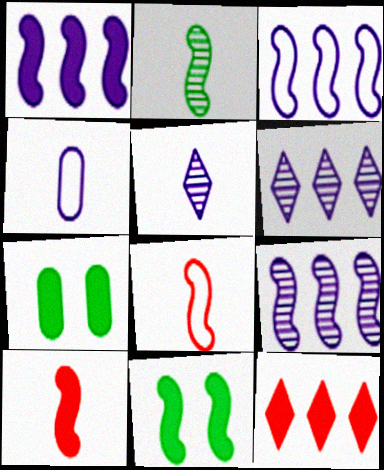[[1, 3, 9], 
[1, 10, 11], 
[6, 7, 8], 
[8, 9, 11]]